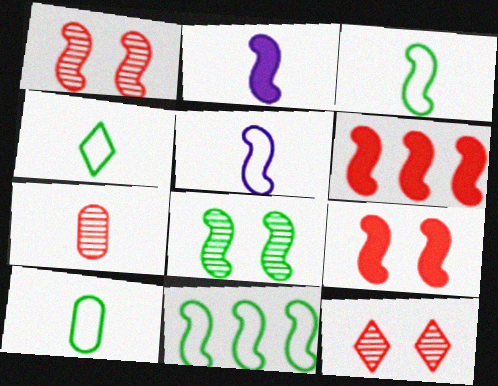[[1, 2, 11], 
[2, 4, 7], 
[3, 4, 10], 
[5, 6, 8]]